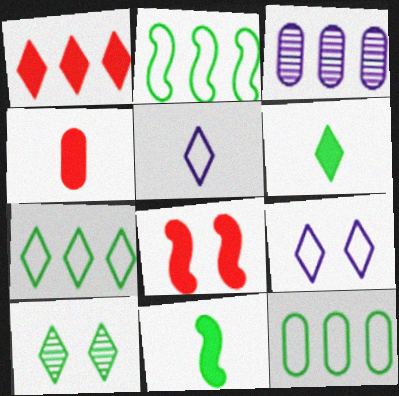[[1, 2, 3], 
[1, 4, 8], 
[1, 5, 10], 
[2, 7, 12], 
[6, 7, 10], 
[10, 11, 12]]